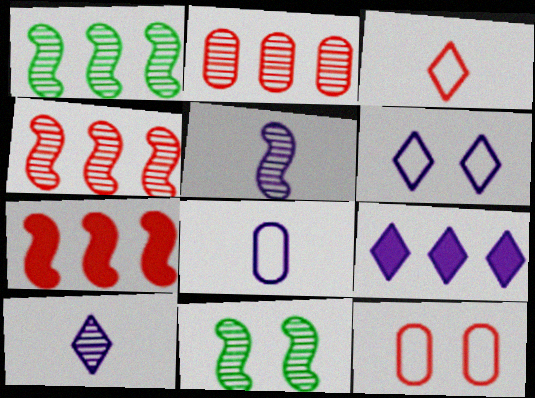[[2, 10, 11], 
[4, 5, 11], 
[6, 9, 10]]